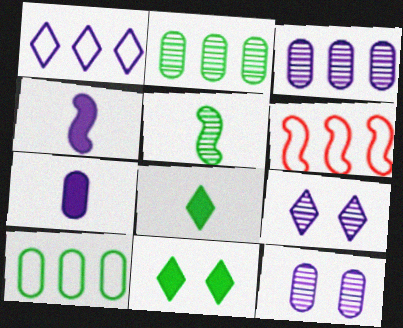[[1, 4, 12], 
[1, 6, 10], 
[5, 10, 11], 
[6, 8, 12]]